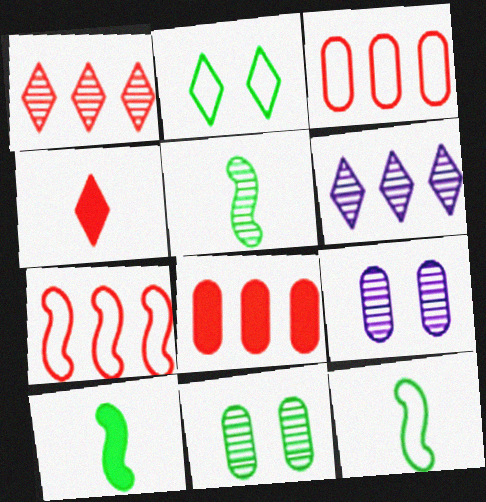[[1, 5, 9], 
[1, 7, 8], 
[2, 4, 6], 
[5, 10, 12]]